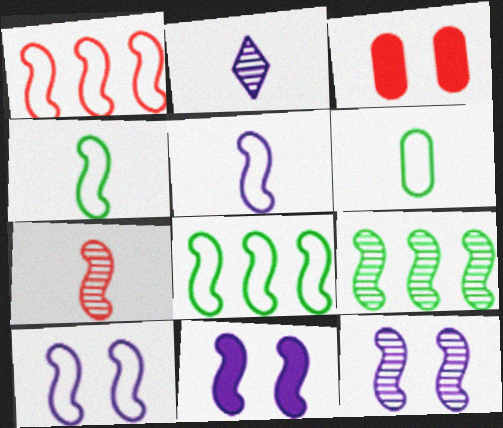[[1, 4, 10], 
[2, 3, 8], 
[7, 8, 11], 
[7, 9, 12], 
[10, 11, 12]]